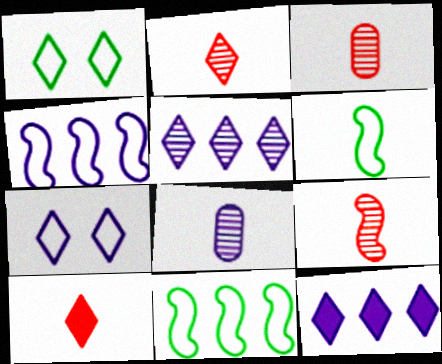[[1, 2, 12], 
[1, 5, 10], 
[2, 3, 9], 
[6, 8, 10]]